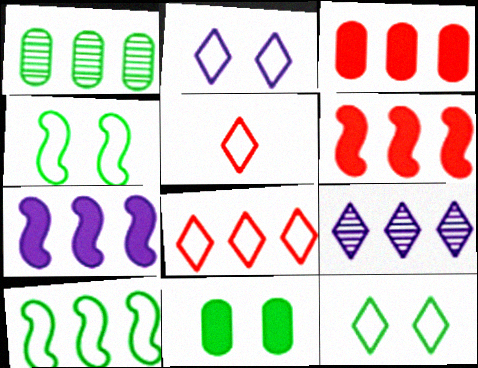[[1, 7, 8], 
[3, 9, 10]]